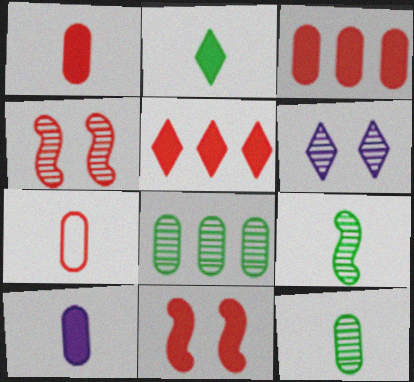[[1, 5, 11], 
[4, 5, 7], 
[7, 10, 12]]